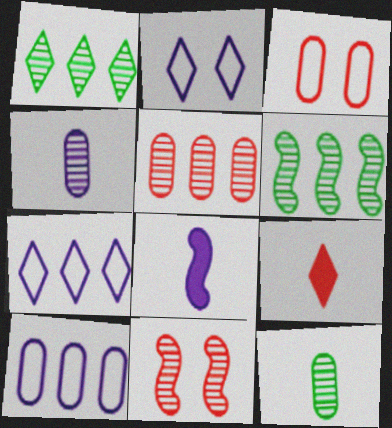[[1, 2, 9], 
[1, 3, 8], 
[1, 4, 11]]